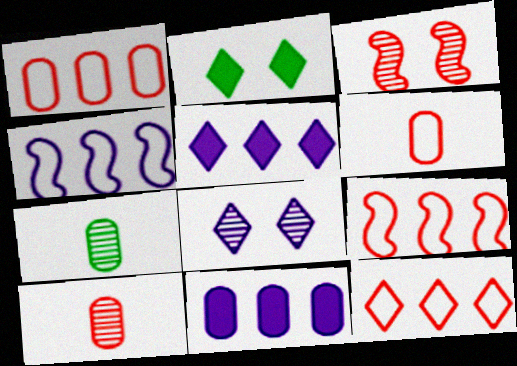[[1, 9, 12], 
[2, 4, 10]]